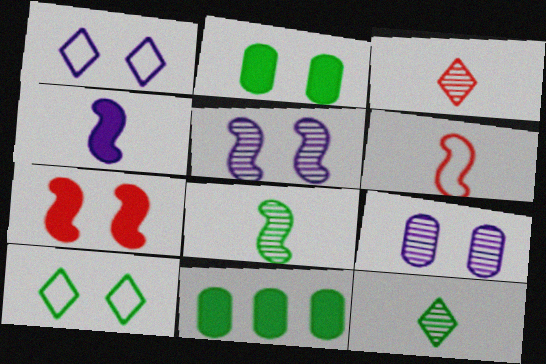[[4, 6, 8], 
[7, 9, 10], 
[8, 10, 11]]